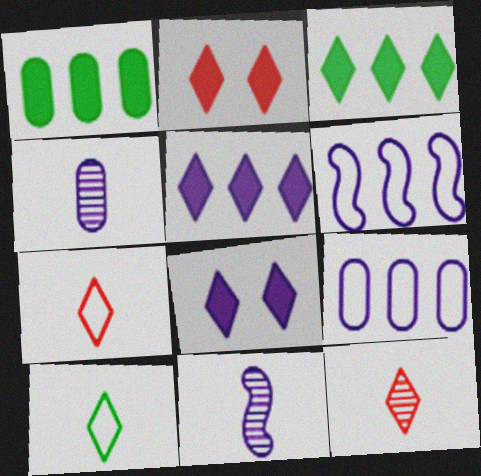[[4, 6, 8], 
[8, 9, 11]]